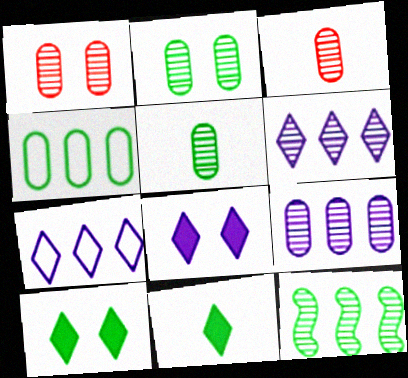[[1, 5, 9], 
[2, 3, 9]]